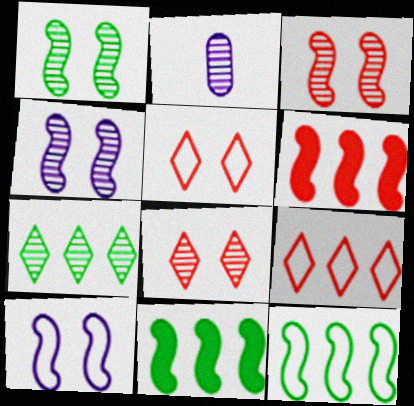[[1, 3, 4], 
[2, 3, 7], 
[2, 5, 11]]